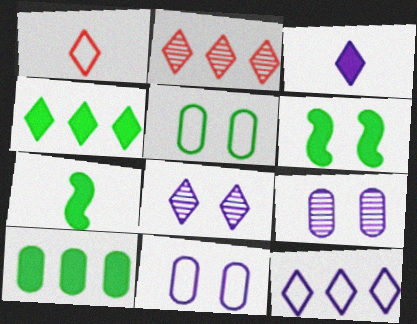[[1, 4, 8], 
[2, 4, 12], 
[2, 7, 11], 
[3, 8, 12]]